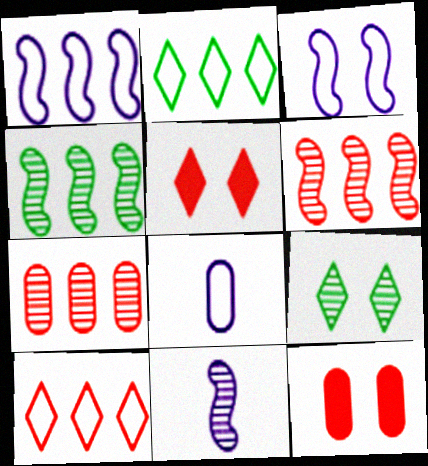[[2, 11, 12], 
[3, 9, 12], 
[4, 5, 8], 
[7, 9, 11]]